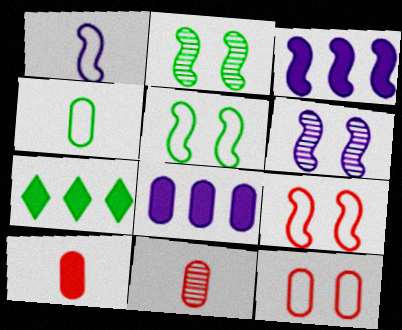[[1, 3, 6], 
[2, 4, 7]]